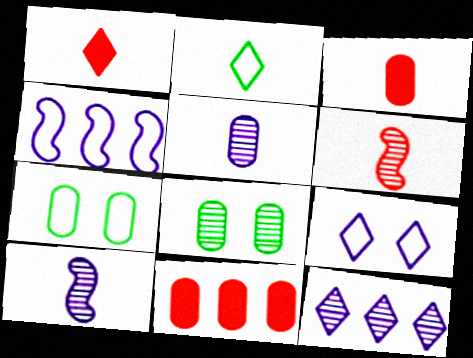[[1, 4, 8], 
[2, 3, 10], 
[5, 7, 11], 
[6, 8, 12]]